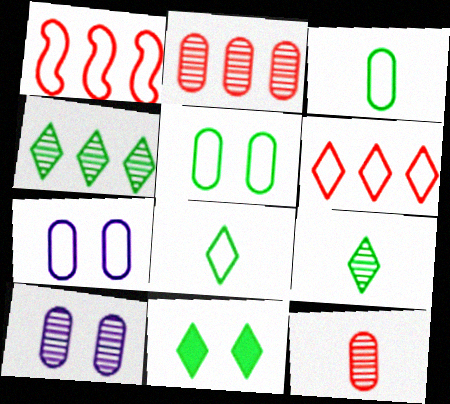[[1, 7, 8], 
[4, 8, 11]]